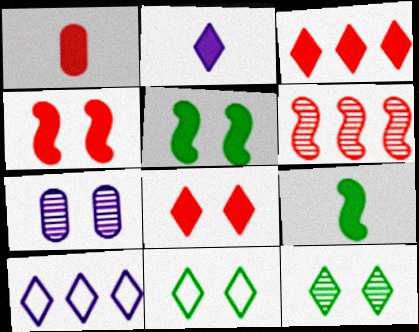[[1, 2, 9], 
[1, 3, 4], 
[4, 7, 11]]